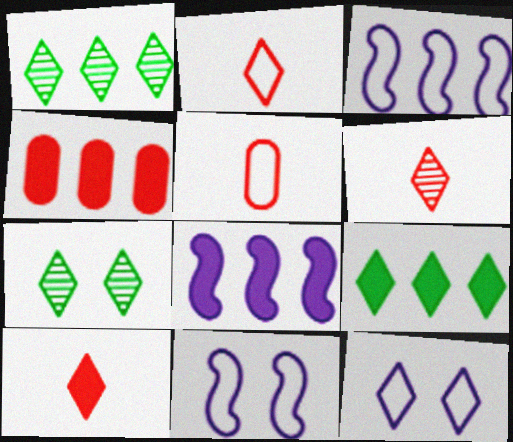[[1, 3, 4], 
[1, 10, 12], 
[2, 6, 10], 
[4, 8, 9], 
[5, 7, 8], 
[6, 9, 12]]